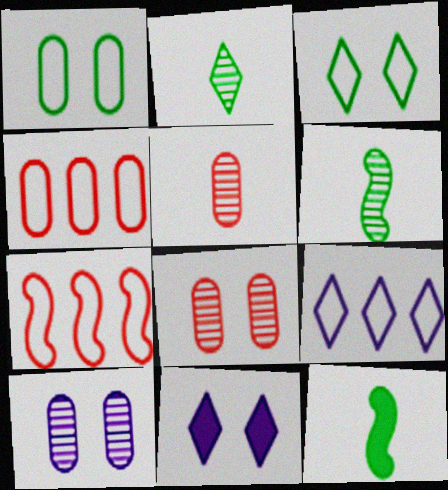[[4, 6, 11], 
[8, 9, 12]]